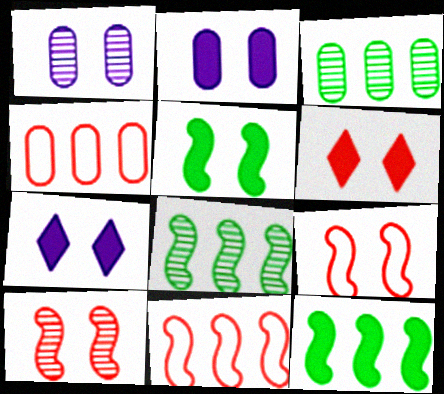[[2, 5, 6]]